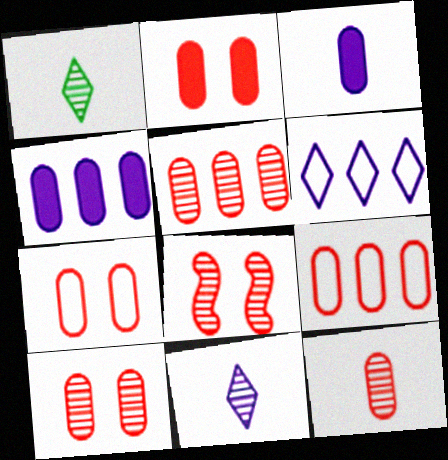[[2, 7, 10], 
[2, 9, 12], 
[5, 10, 12]]